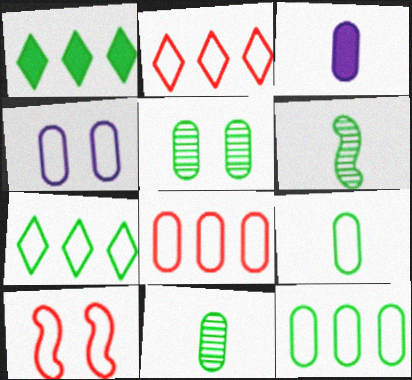[[3, 5, 8], 
[4, 8, 9]]